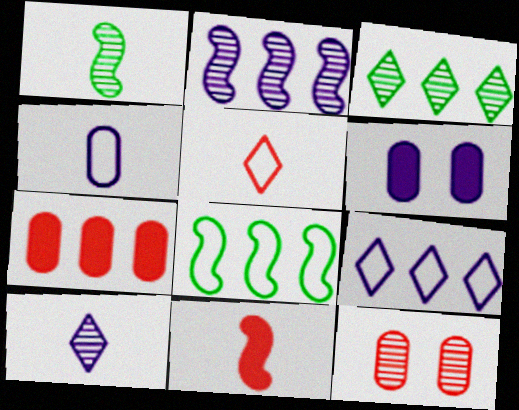[]